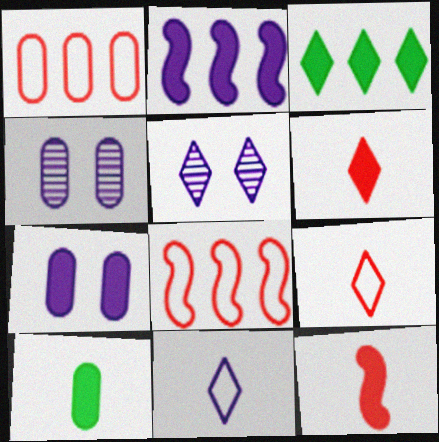[[1, 4, 10], 
[2, 4, 11], 
[3, 5, 9], 
[3, 7, 12], 
[5, 8, 10]]